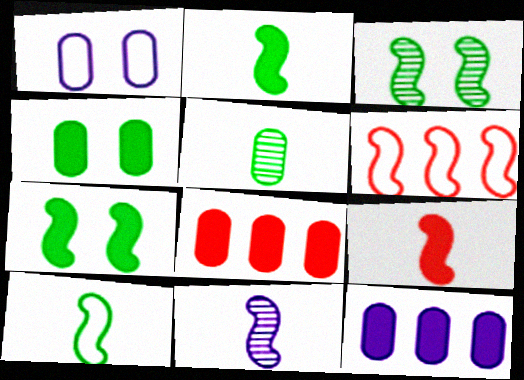[[1, 5, 8], 
[6, 7, 11], 
[9, 10, 11]]